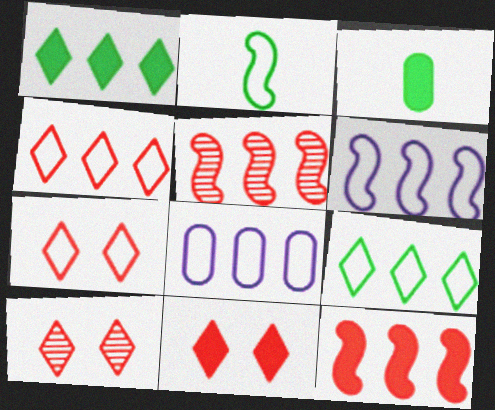[[1, 5, 8], 
[2, 7, 8], 
[3, 6, 10], 
[7, 10, 11]]